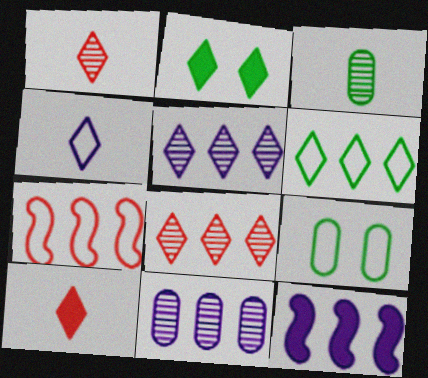[[1, 9, 12], 
[2, 4, 8], 
[4, 7, 9]]